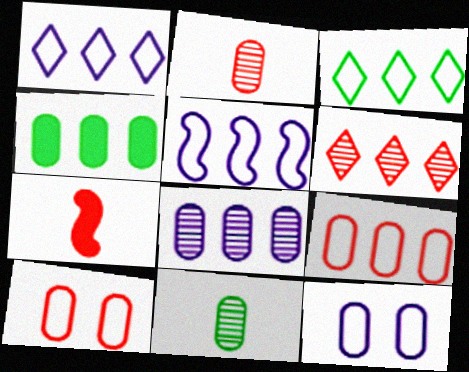[[2, 4, 12], 
[3, 5, 9], 
[4, 5, 6], 
[4, 8, 9], 
[6, 7, 10]]